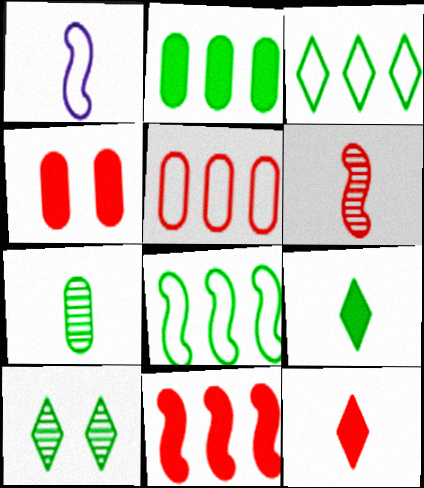[[1, 7, 12], 
[3, 9, 10], 
[4, 11, 12]]